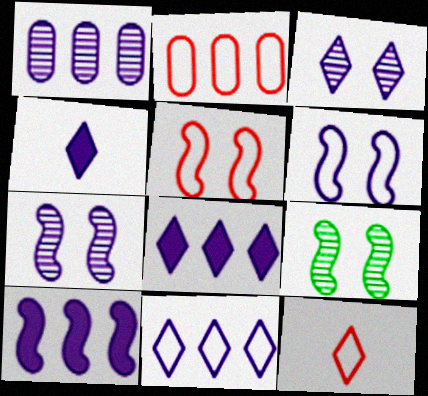[[1, 4, 6], 
[1, 10, 11], 
[2, 4, 9], 
[2, 5, 12], 
[3, 4, 11]]